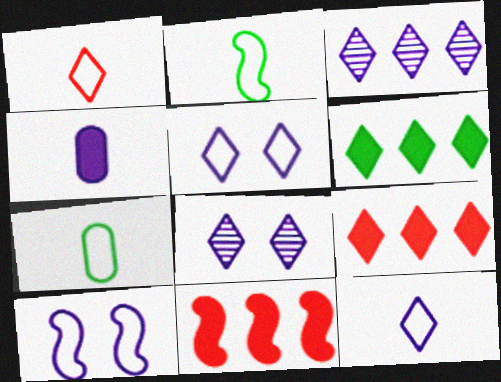[[1, 6, 8], 
[3, 4, 10], 
[7, 8, 11]]